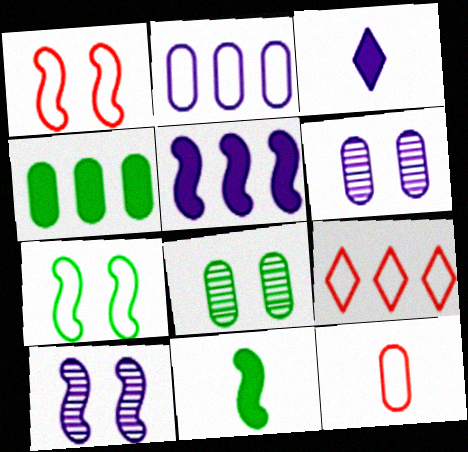[[1, 9, 12], 
[2, 3, 10], 
[4, 6, 12], 
[6, 9, 11]]